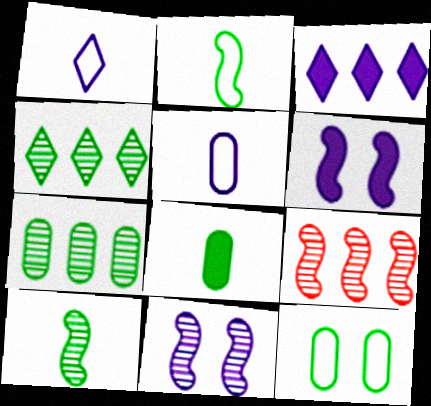[[2, 6, 9], 
[3, 5, 11], 
[7, 8, 12], 
[9, 10, 11]]